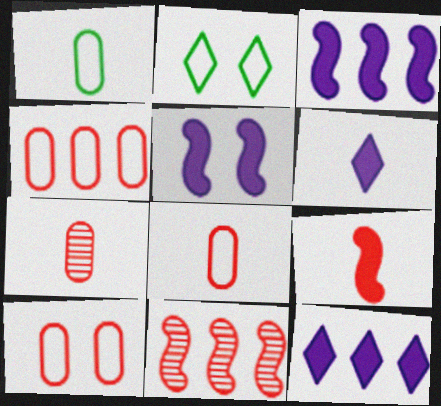[[2, 3, 7], 
[4, 8, 10]]